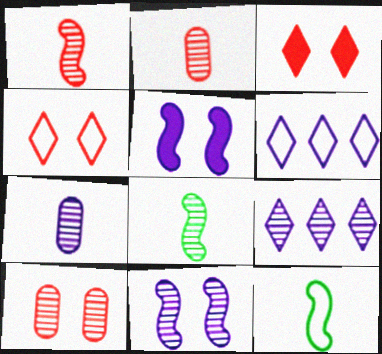[[5, 6, 7], 
[7, 9, 11], 
[8, 9, 10]]